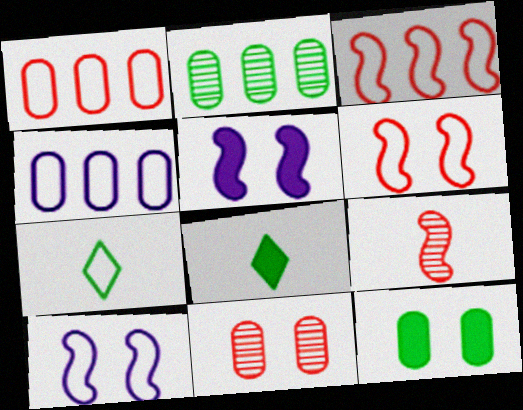[[1, 7, 10], 
[4, 6, 7]]